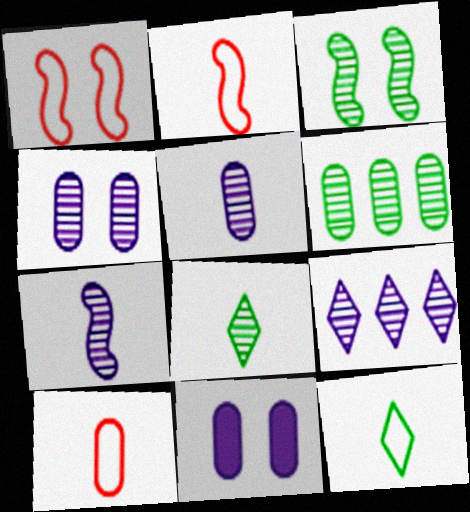[[3, 6, 8], 
[4, 7, 9], 
[6, 10, 11]]